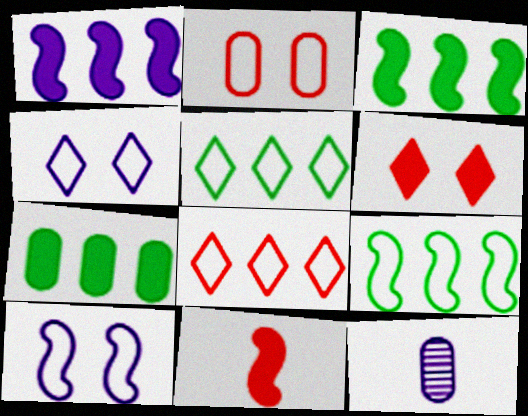[[1, 4, 12], 
[2, 7, 12], 
[6, 9, 12]]